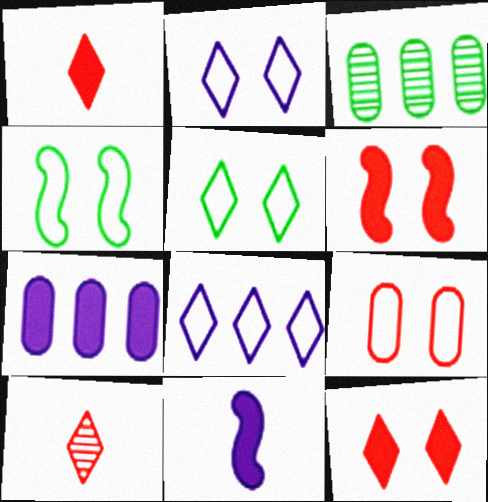[[2, 4, 9], 
[4, 7, 10]]